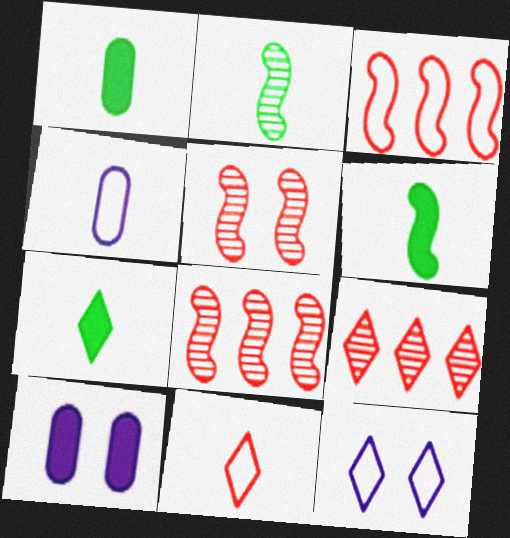[[1, 6, 7], 
[1, 8, 12], 
[7, 9, 12]]